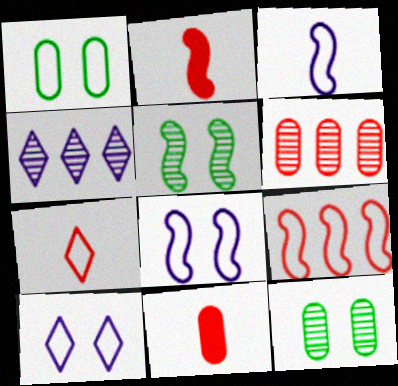[[1, 2, 4]]